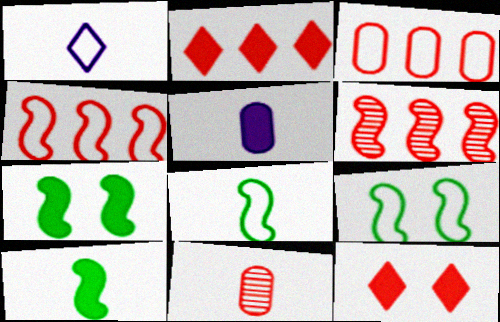[[1, 3, 9], 
[1, 10, 11], 
[2, 3, 6], 
[2, 5, 7], 
[4, 11, 12]]